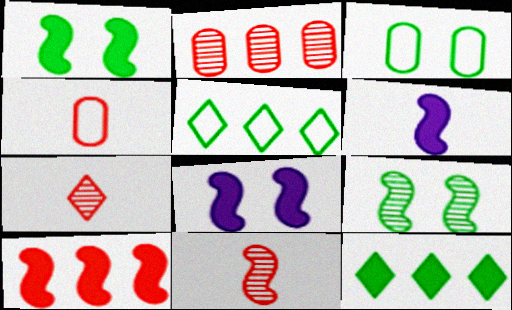[[1, 6, 10]]